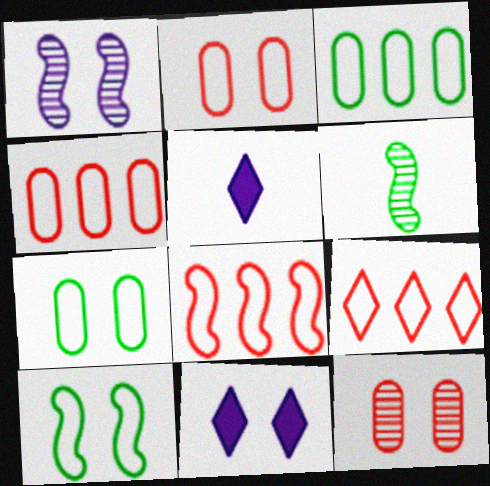[[4, 6, 11], 
[4, 8, 9], 
[10, 11, 12]]